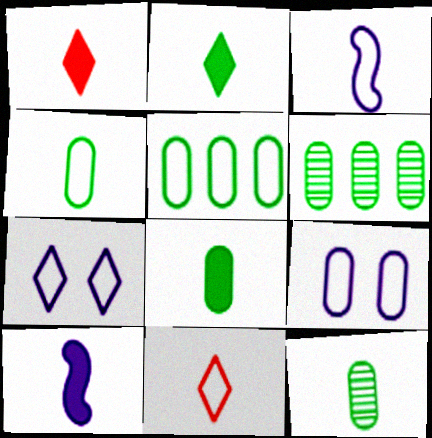[[1, 3, 12], 
[1, 8, 10], 
[3, 4, 11], 
[4, 8, 12], 
[10, 11, 12]]